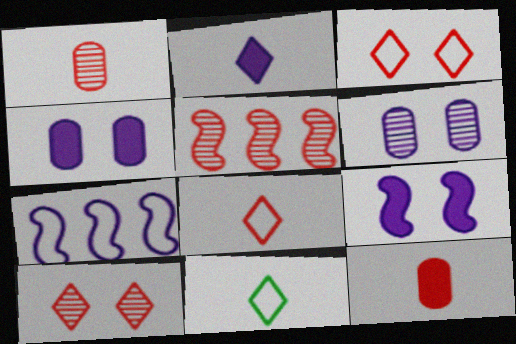[[1, 5, 10], 
[2, 6, 7], 
[3, 5, 12], 
[4, 5, 11]]